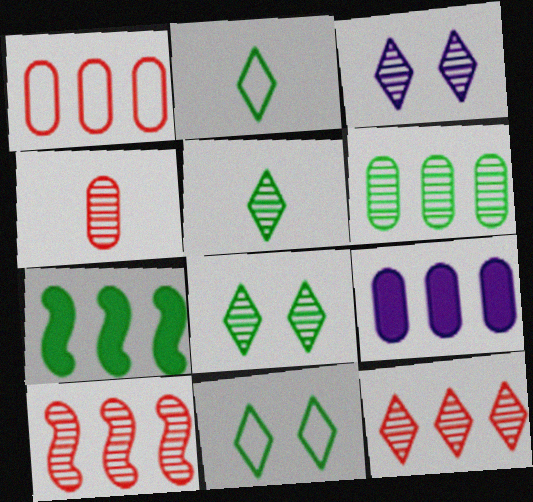[[1, 6, 9], 
[3, 5, 12]]